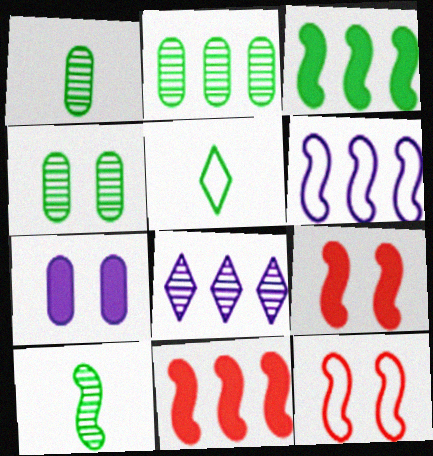[[1, 2, 4], 
[3, 4, 5], 
[6, 9, 10]]